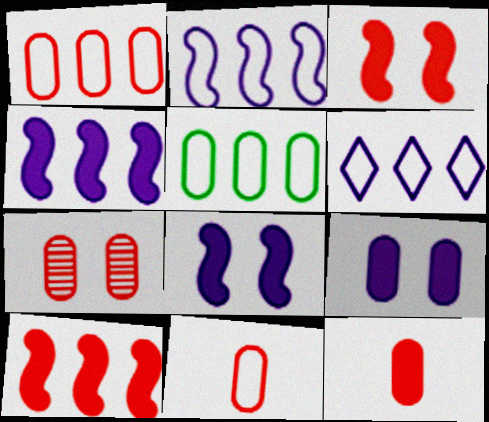[[1, 7, 12]]